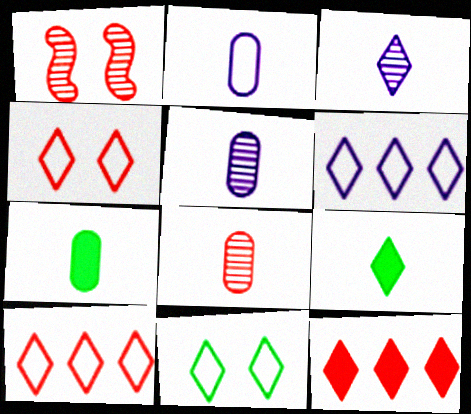[[1, 6, 7], 
[2, 7, 8], 
[3, 11, 12]]